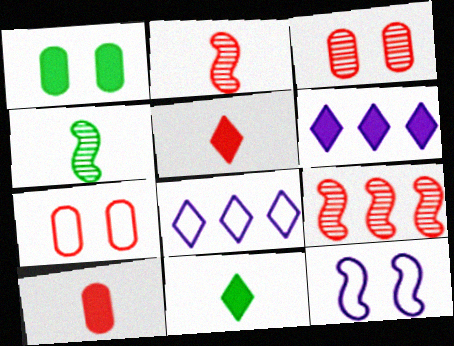[[1, 2, 8], 
[4, 6, 7], 
[5, 7, 9]]